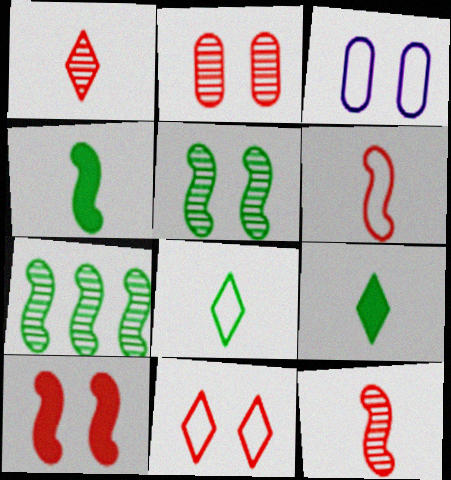[[2, 10, 11]]